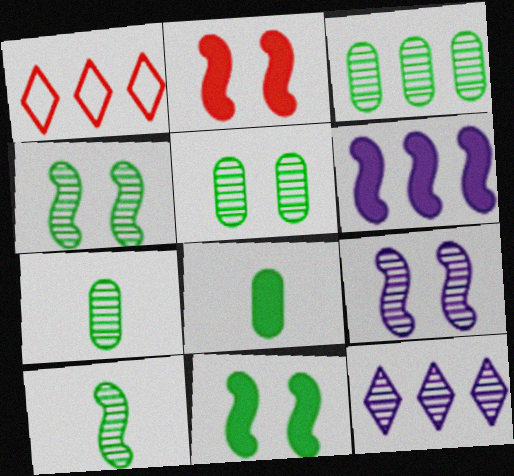[[1, 3, 6], 
[1, 8, 9], 
[3, 5, 7]]